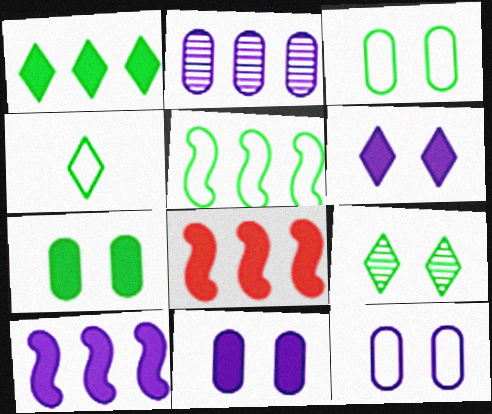[[1, 4, 9], 
[3, 4, 5]]